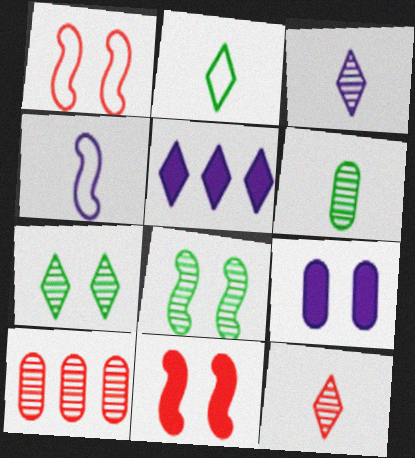[[1, 5, 6], 
[1, 7, 9], 
[3, 8, 10]]